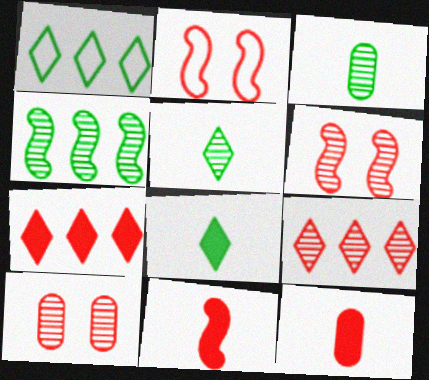[[2, 9, 12]]